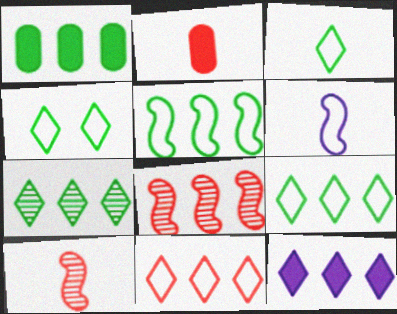[[1, 5, 7], 
[3, 4, 9], 
[7, 11, 12]]